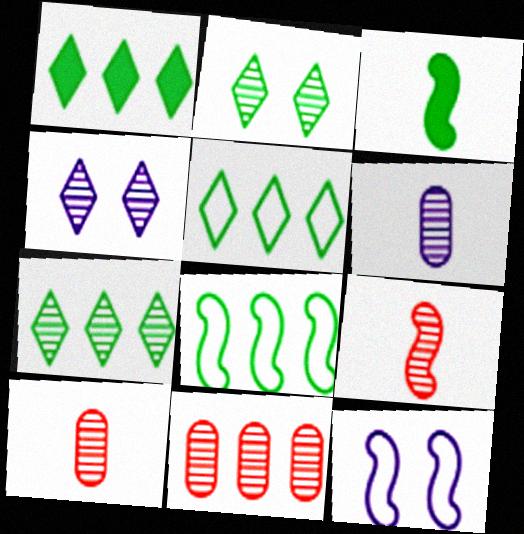[[1, 5, 7], 
[1, 10, 12]]